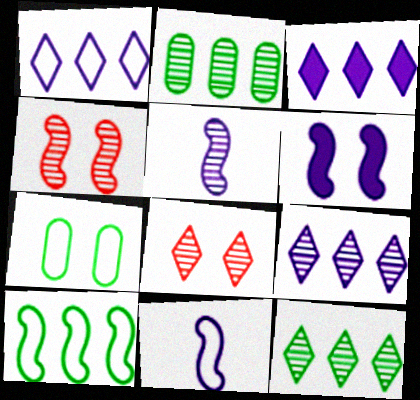[[1, 3, 9], 
[2, 5, 8], 
[6, 7, 8]]